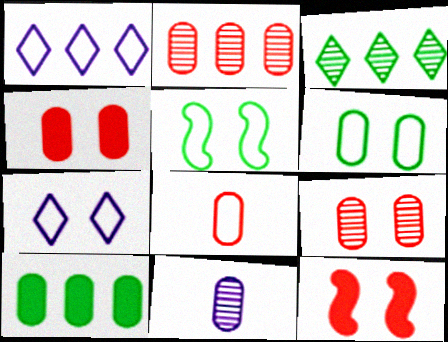[[1, 5, 8], 
[2, 4, 8]]